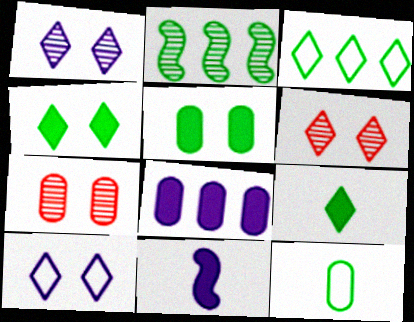[[2, 4, 12], 
[3, 7, 11], 
[4, 6, 10], 
[7, 8, 12]]